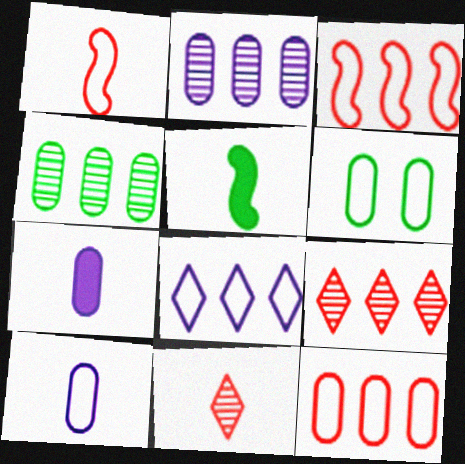[[1, 6, 8], 
[5, 10, 11], 
[6, 10, 12]]